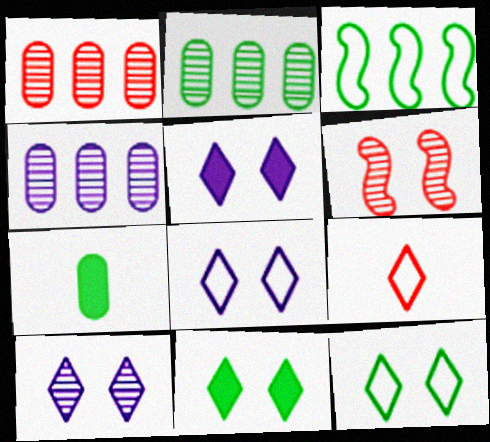[[1, 2, 4], 
[5, 8, 10]]